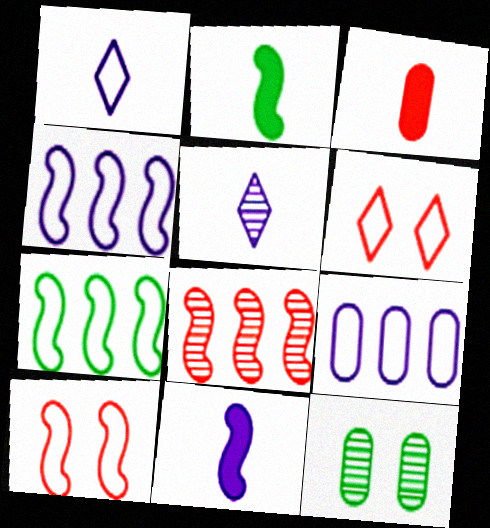[[3, 6, 8], 
[3, 9, 12], 
[5, 8, 12]]